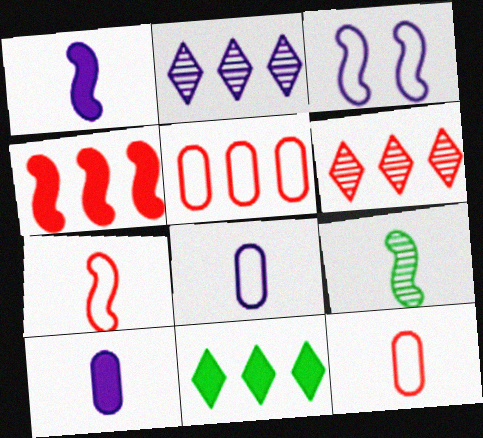[[1, 7, 9], 
[2, 3, 10], 
[3, 4, 9], 
[4, 5, 6]]